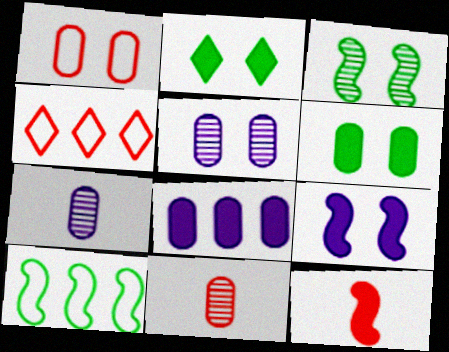[[1, 5, 6], 
[2, 8, 12]]